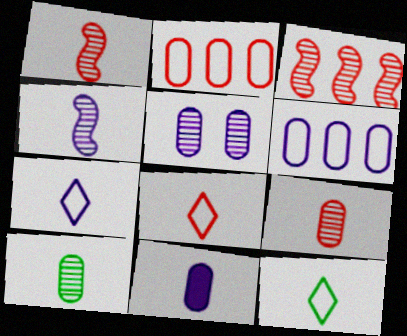[[1, 11, 12], 
[4, 7, 11], 
[5, 6, 11], 
[7, 8, 12]]